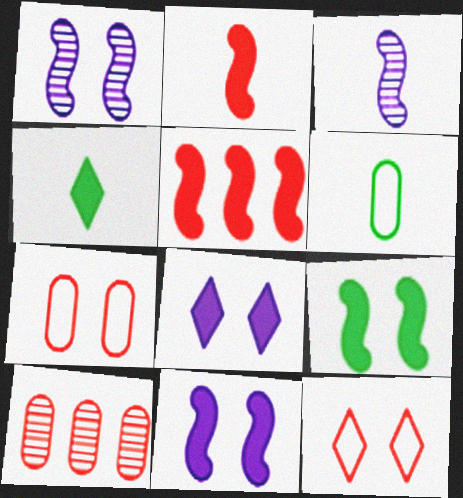[[2, 10, 12]]